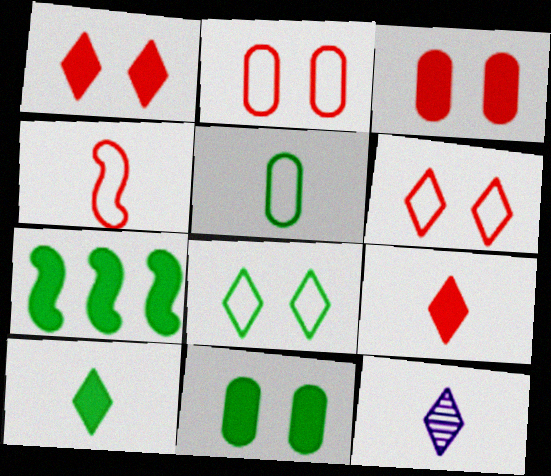[[2, 7, 12], 
[7, 10, 11]]